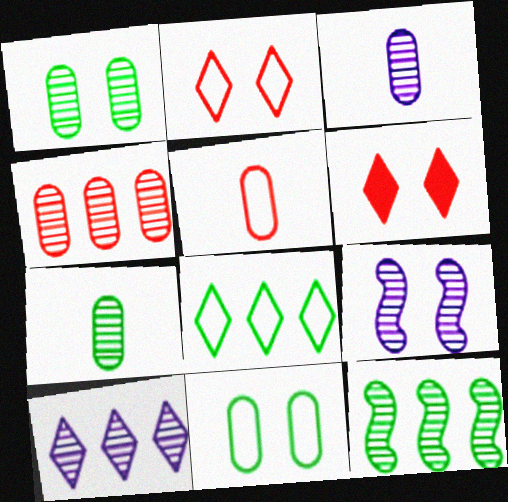[[1, 3, 4], 
[3, 9, 10], 
[4, 10, 12], 
[6, 9, 11]]